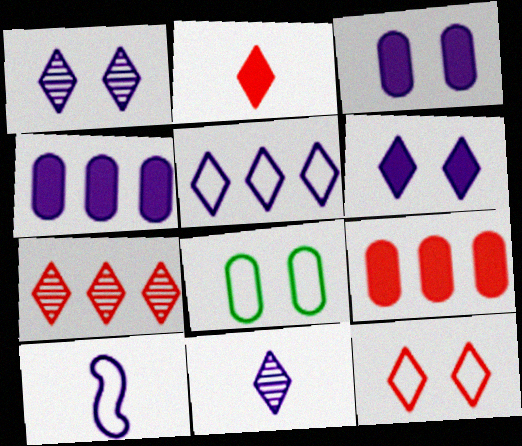[[1, 4, 10], 
[2, 7, 12], 
[5, 6, 11]]